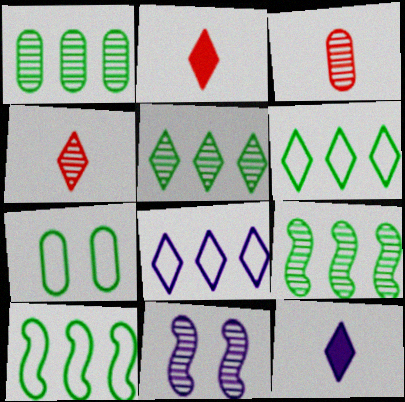[[1, 4, 11], 
[1, 5, 9], 
[3, 5, 11]]